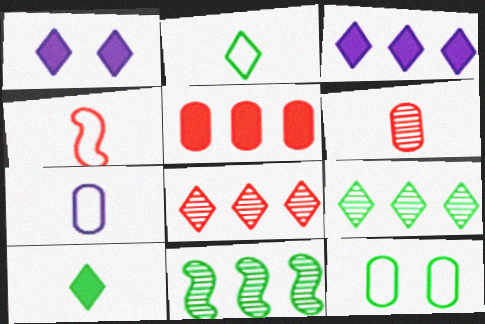[[1, 2, 8], 
[2, 4, 7], 
[10, 11, 12]]